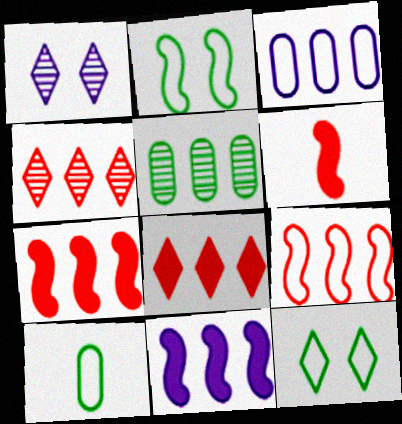[[1, 7, 10]]